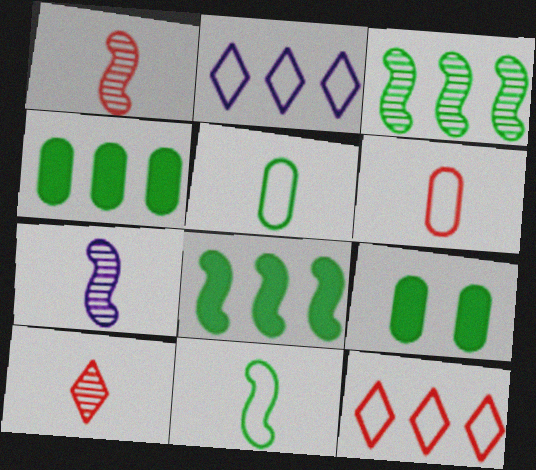[[1, 2, 9], 
[7, 9, 12]]